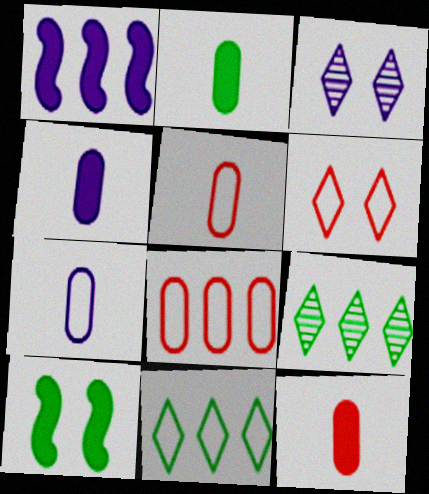[[1, 3, 7], 
[1, 8, 9], 
[2, 4, 12]]